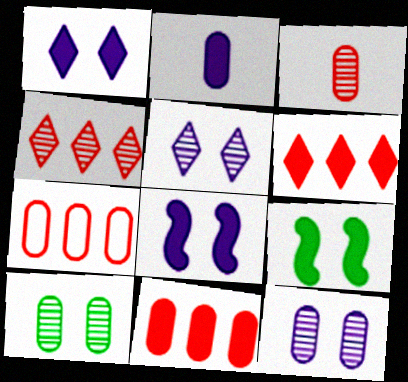[[2, 6, 9], 
[2, 7, 10]]